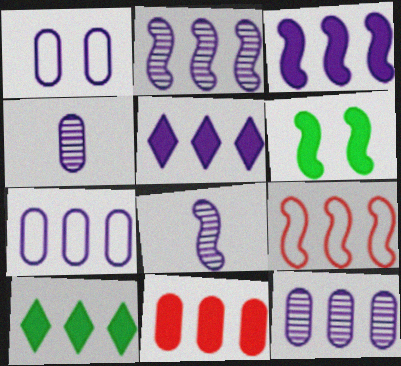[[1, 5, 8], 
[2, 5, 7], 
[3, 10, 11], 
[6, 8, 9], 
[9, 10, 12]]